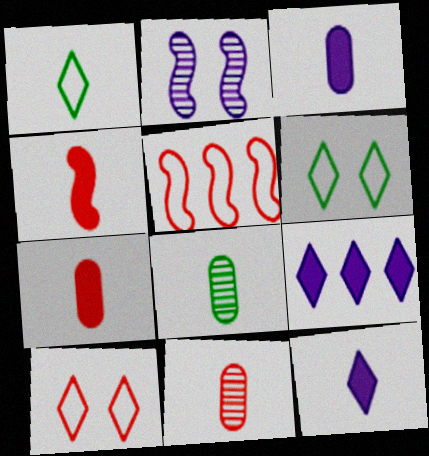[]